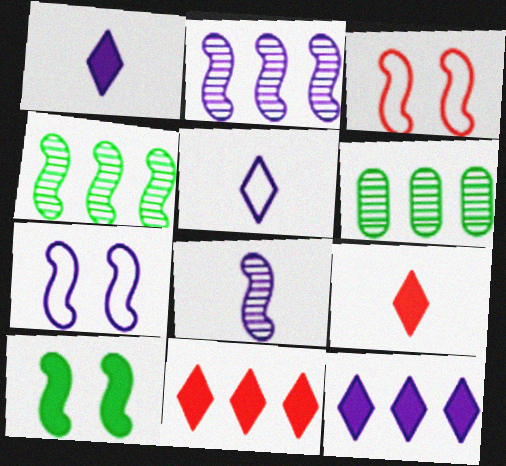[[1, 3, 6], 
[6, 7, 9]]